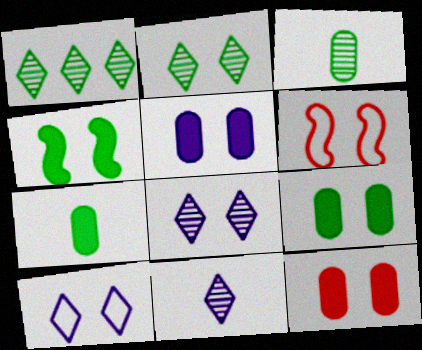[[2, 5, 6], 
[5, 9, 12], 
[6, 8, 9]]